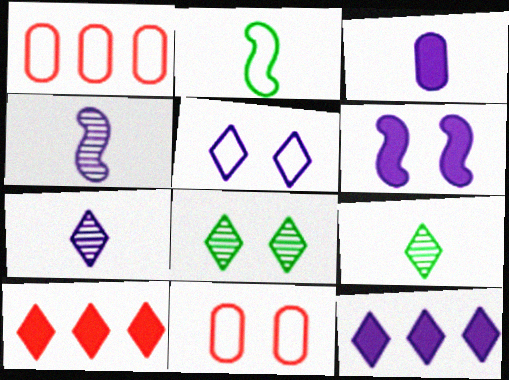[[1, 2, 5], 
[1, 6, 9], 
[3, 6, 12], 
[5, 7, 12], 
[5, 9, 10], 
[6, 8, 11]]